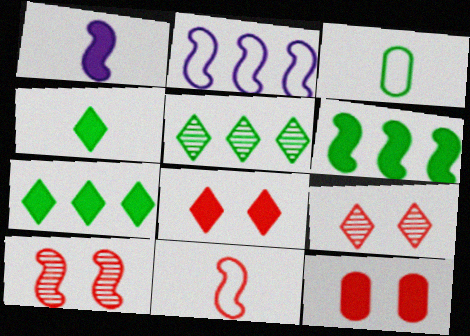[[1, 7, 12]]